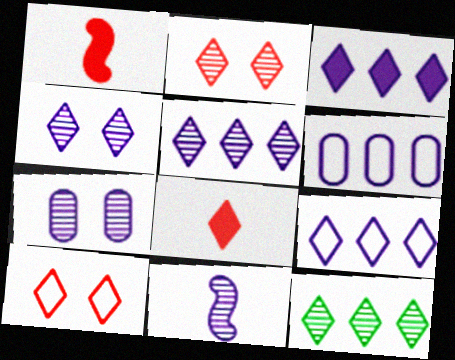[[3, 5, 9], 
[5, 7, 11]]